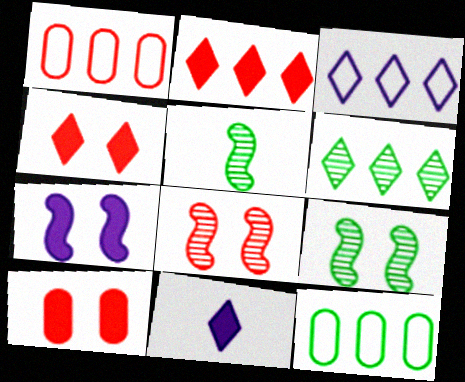[[1, 9, 11], 
[2, 3, 6], 
[3, 5, 10], 
[8, 11, 12]]